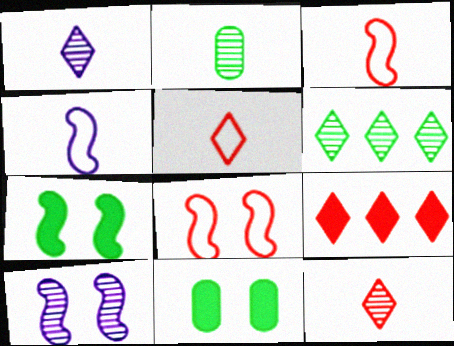[[7, 8, 10]]